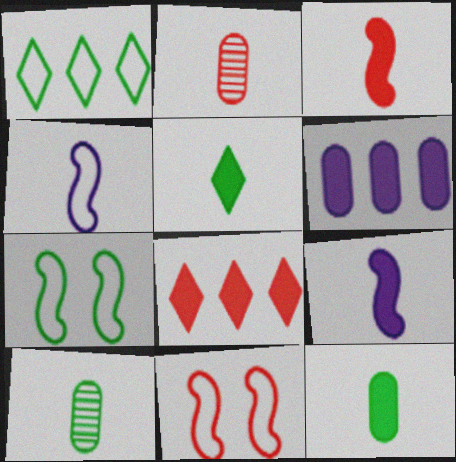[[2, 4, 5], 
[2, 8, 11]]